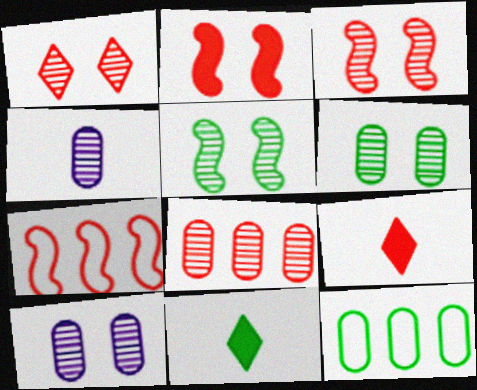[[1, 5, 10], 
[4, 6, 8], 
[5, 11, 12], 
[7, 10, 11]]